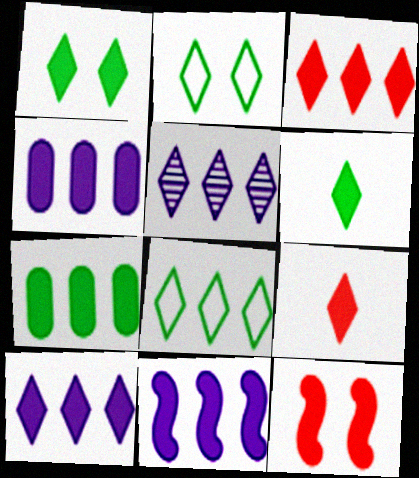[[1, 9, 10], 
[2, 5, 9], 
[3, 5, 8], 
[3, 7, 11], 
[4, 6, 12], 
[4, 10, 11]]